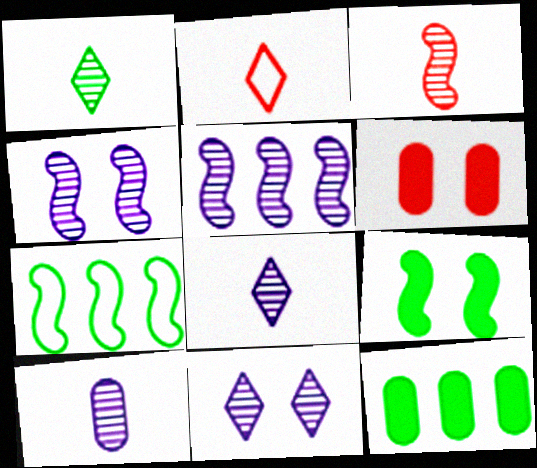[[1, 3, 10], 
[2, 4, 12], 
[5, 10, 11], 
[6, 7, 8]]